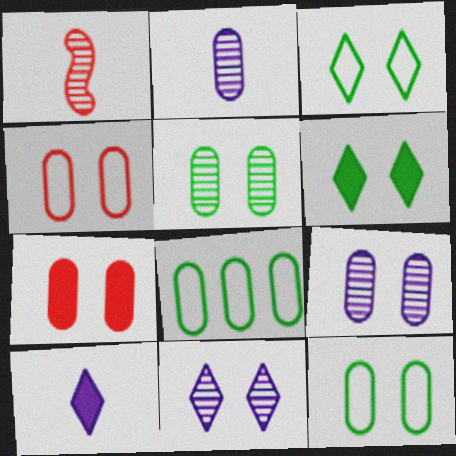[[2, 7, 8], 
[7, 9, 12]]